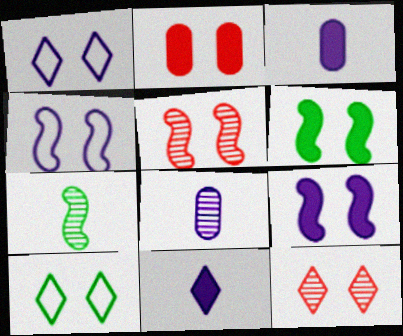[[4, 5, 6]]